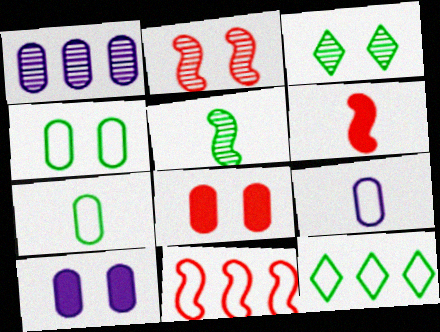[[1, 7, 8], 
[1, 9, 10], 
[2, 6, 11]]